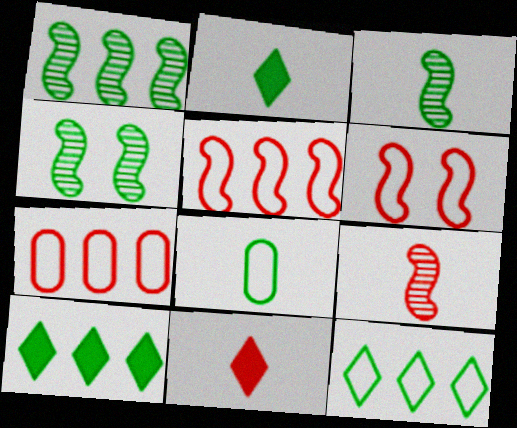[[1, 3, 4], 
[2, 3, 8], 
[4, 8, 10]]